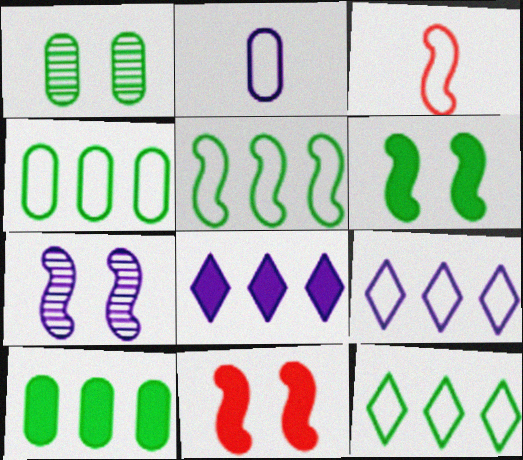[[1, 3, 8], 
[2, 7, 8], 
[4, 5, 12]]